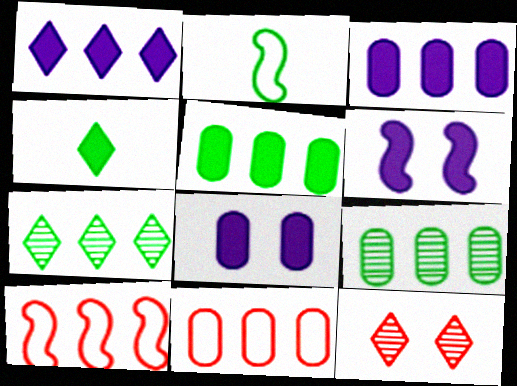[[1, 9, 10], 
[2, 3, 12], 
[3, 7, 10], 
[3, 9, 11]]